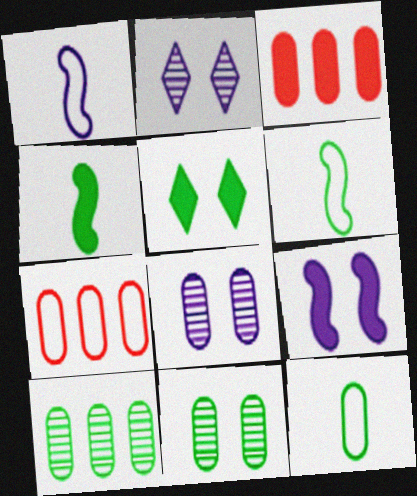[[2, 3, 6], 
[2, 4, 7], 
[3, 8, 12], 
[5, 6, 10]]